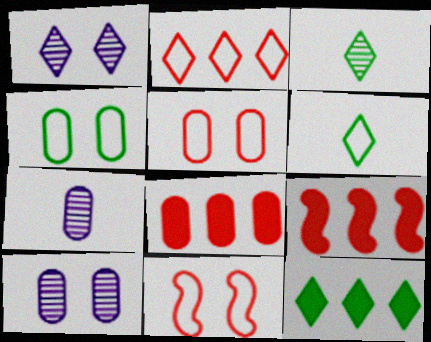[[4, 7, 8], 
[6, 9, 10], 
[7, 11, 12]]